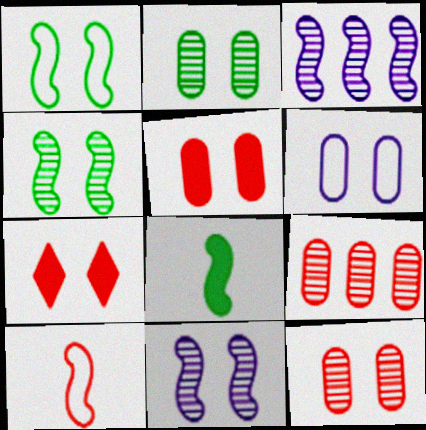[[2, 5, 6], 
[4, 6, 7], 
[7, 9, 10]]